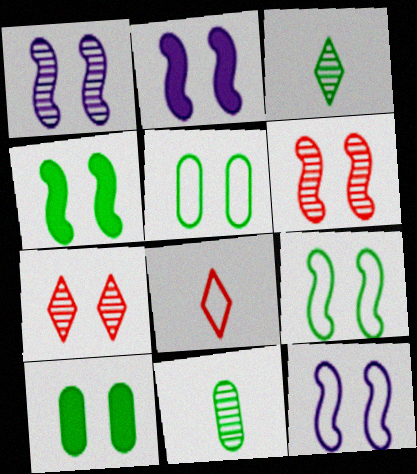[[1, 2, 12], 
[2, 5, 7], 
[2, 6, 9], 
[4, 6, 12], 
[7, 10, 12]]